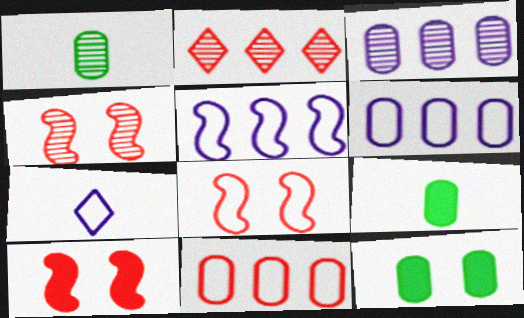[[4, 8, 10]]